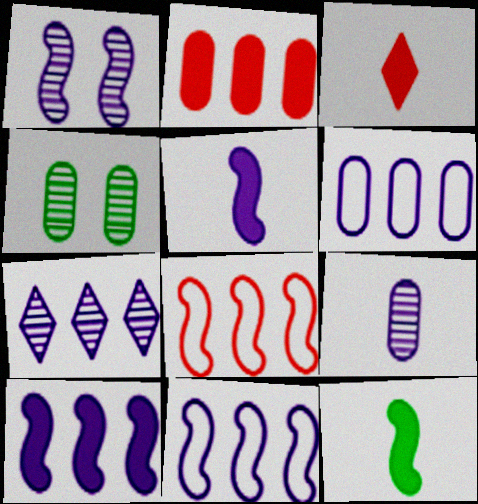[[1, 5, 11], 
[1, 7, 9], 
[1, 8, 12], 
[3, 4, 11], 
[6, 7, 10]]